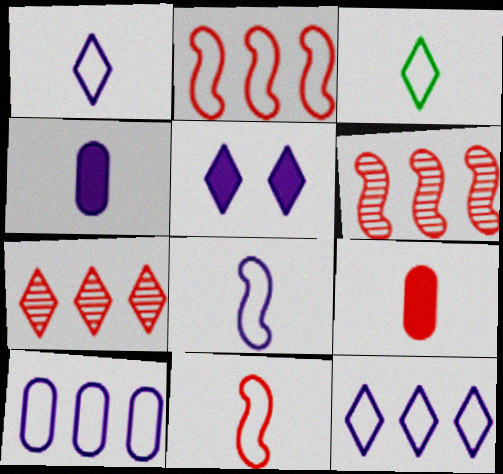[[3, 5, 7]]